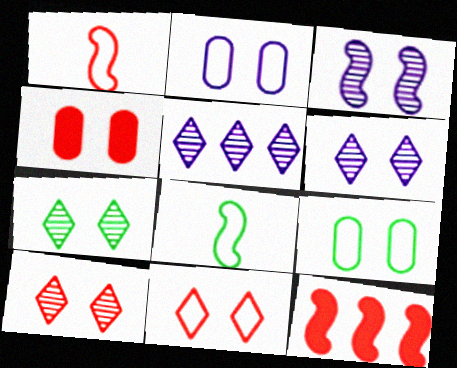[[3, 8, 12], 
[4, 5, 8], 
[6, 7, 10]]